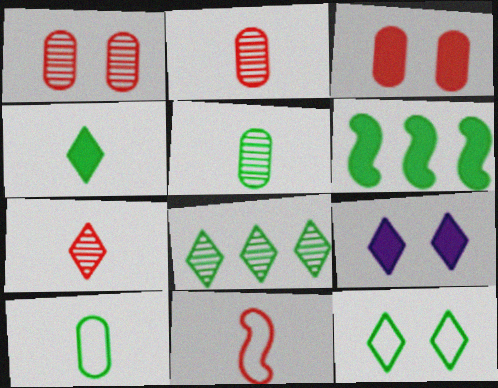[[4, 8, 12], 
[5, 6, 12]]